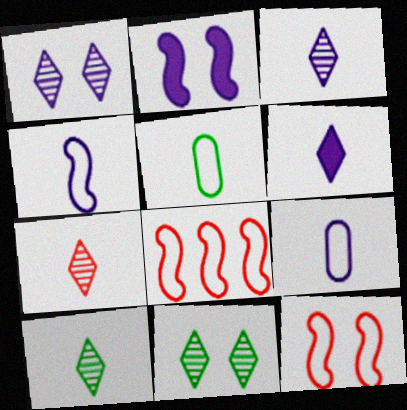[[3, 7, 10]]